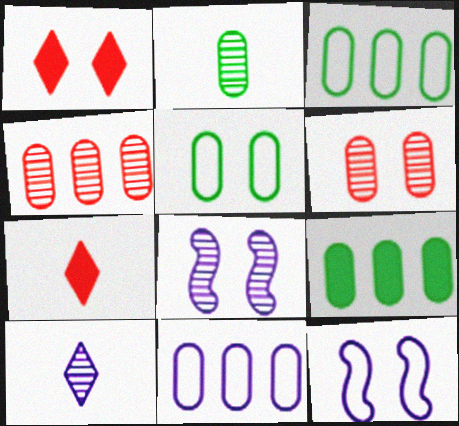[[1, 5, 8], 
[2, 5, 9], 
[3, 7, 8], 
[4, 9, 11]]